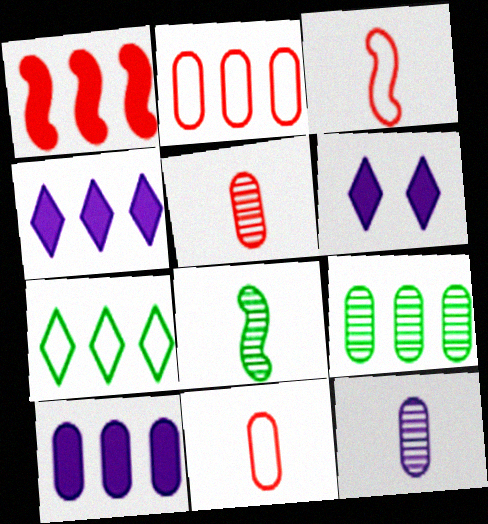[[2, 6, 8], 
[2, 9, 10], 
[3, 6, 9]]